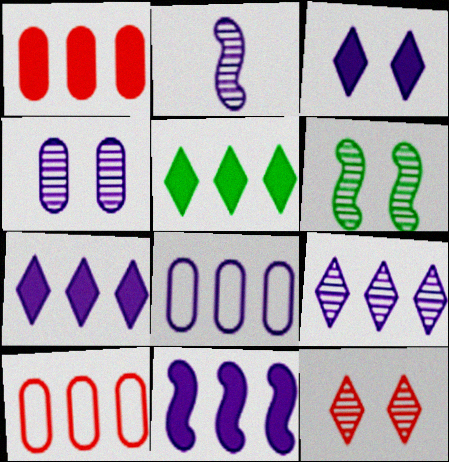[[1, 5, 11], 
[2, 3, 8], 
[2, 4, 9], 
[4, 6, 12], 
[8, 9, 11]]